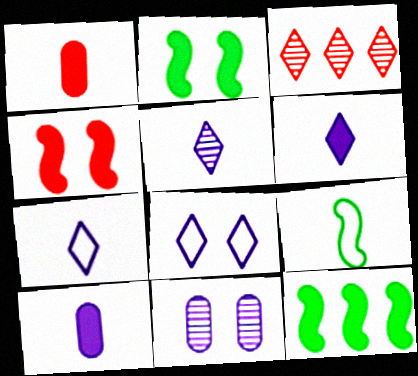[[1, 5, 9], 
[5, 6, 7]]